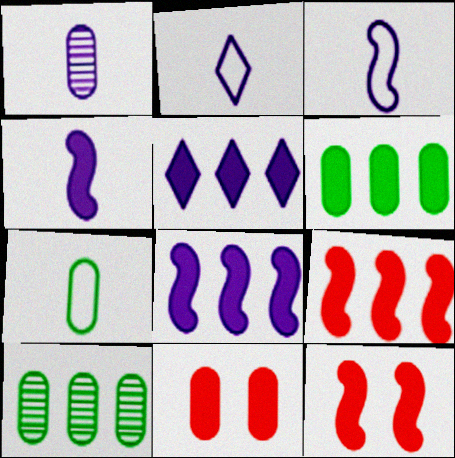[[1, 2, 4], 
[2, 10, 12], 
[5, 6, 9]]